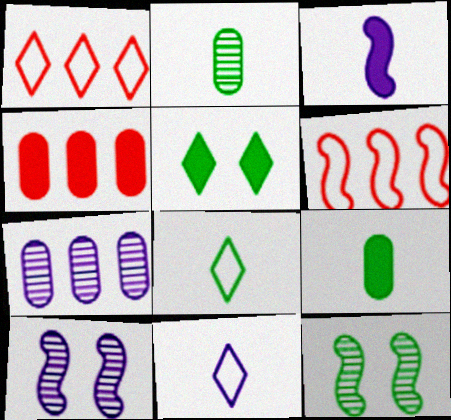[[1, 9, 10], 
[3, 4, 5], 
[3, 6, 12], 
[4, 8, 10], 
[4, 11, 12]]